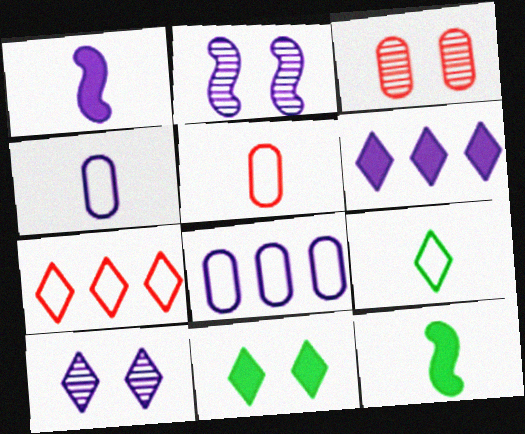[[1, 8, 10], 
[2, 4, 6]]